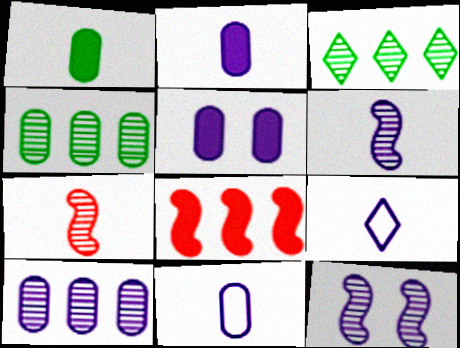[[1, 7, 9], 
[2, 6, 9], 
[5, 10, 11]]